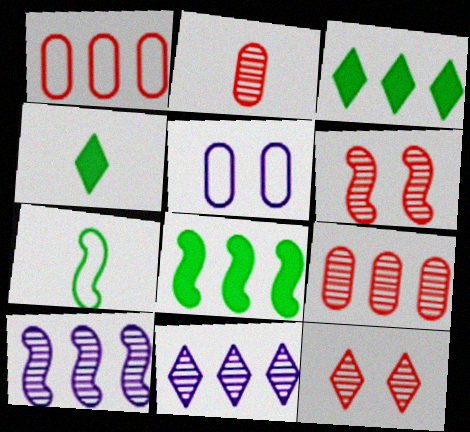[[1, 3, 10], 
[1, 8, 11]]